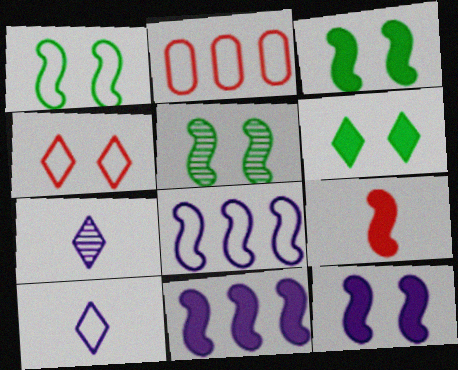[[1, 2, 10], 
[1, 3, 5], 
[2, 3, 7], 
[3, 9, 11], 
[5, 8, 9]]